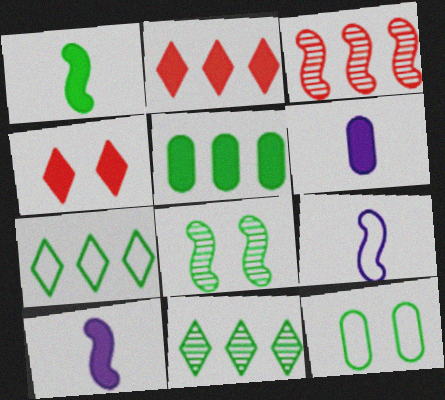[[1, 11, 12], 
[4, 5, 10]]